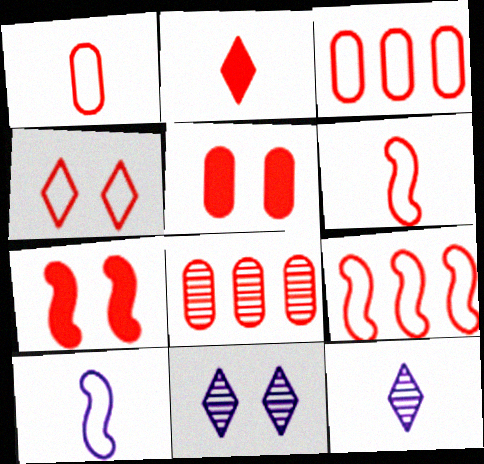[[1, 4, 9], 
[1, 5, 8], 
[3, 4, 6]]